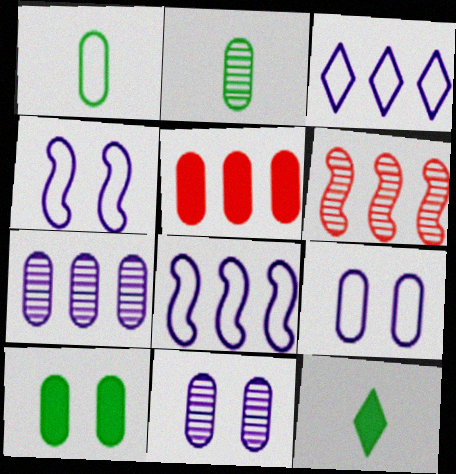[[1, 5, 11], 
[2, 5, 9], 
[6, 9, 12]]